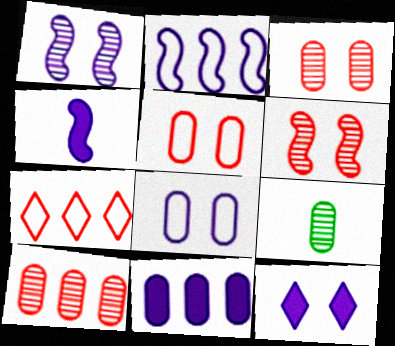[[1, 2, 4], 
[1, 8, 12], 
[4, 11, 12], 
[5, 9, 11]]